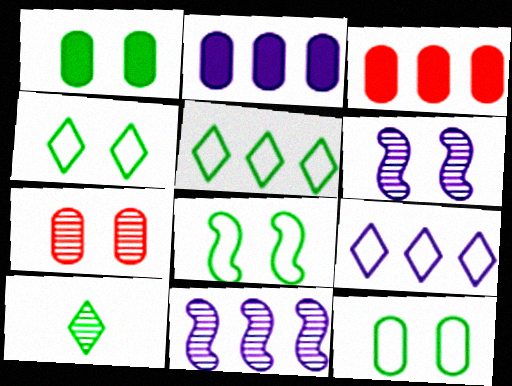[[2, 9, 11], 
[3, 5, 11], 
[4, 8, 12], 
[7, 10, 11]]